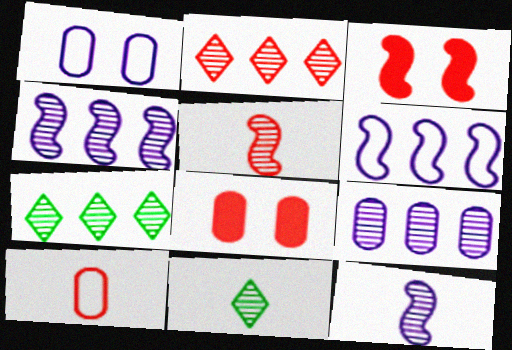[[2, 3, 10], 
[6, 8, 11]]